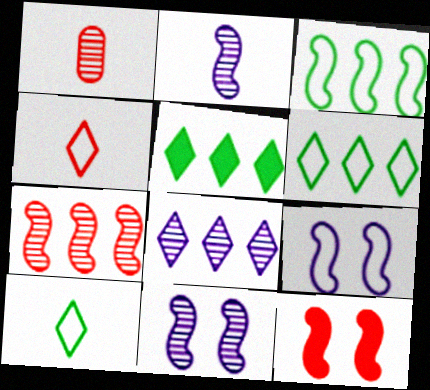[[1, 5, 9], 
[2, 3, 12]]